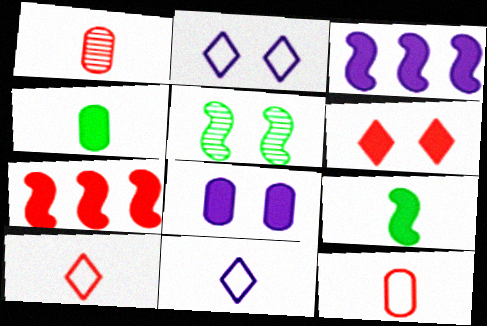[[1, 9, 11], 
[3, 4, 6]]